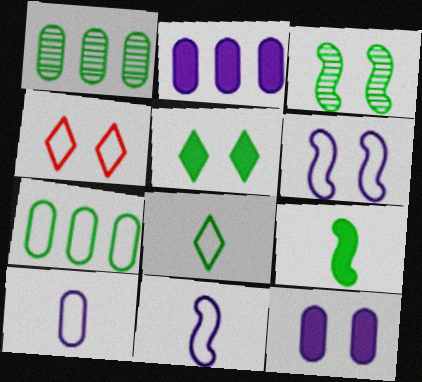[[3, 4, 12], 
[4, 7, 11]]